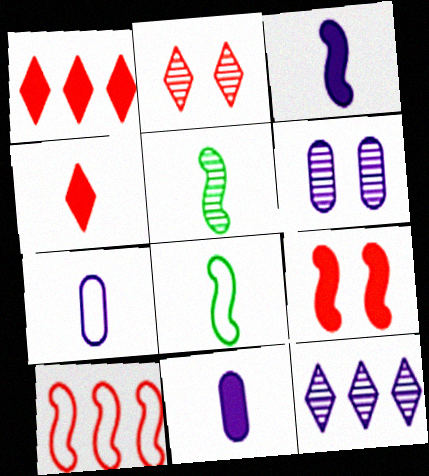[[1, 6, 8], 
[4, 5, 7]]